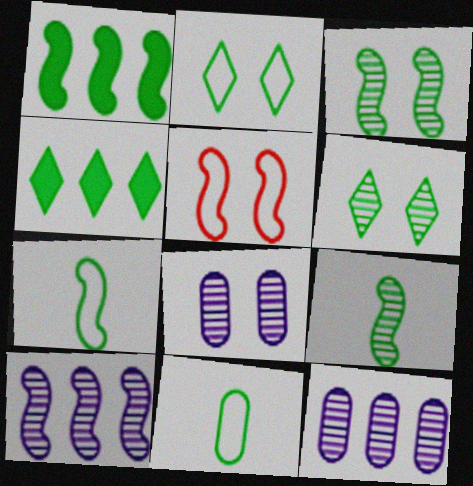[[1, 3, 7], 
[1, 6, 11], 
[3, 4, 11]]